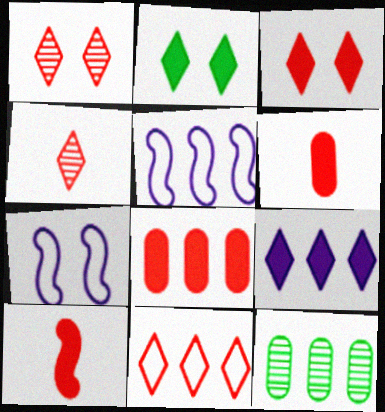[[3, 4, 11], 
[3, 8, 10]]